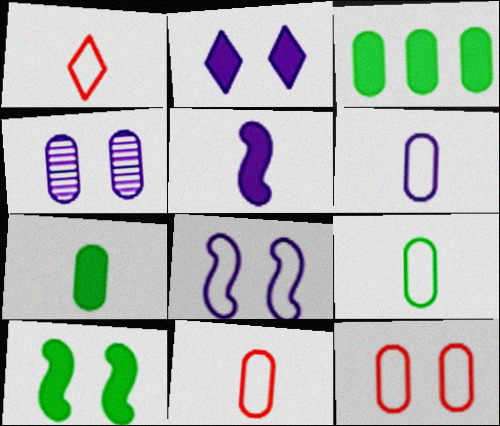[[2, 4, 8], 
[3, 4, 11], 
[6, 9, 11]]